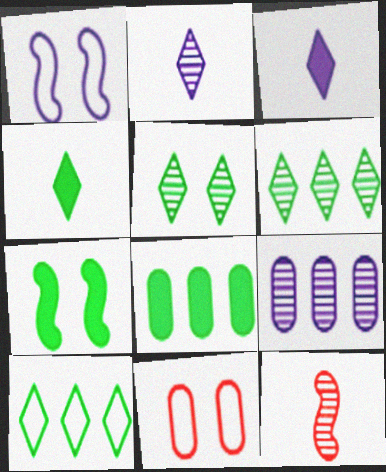[[1, 3, 9], 
[4, 5, 10], 
[4, 7, 8], 
[5, 9, 12]]